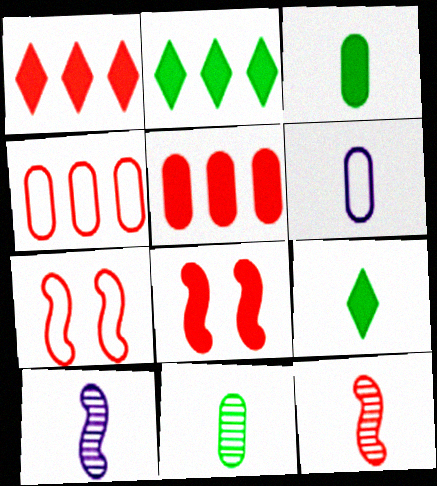[[6, 9, 12]]